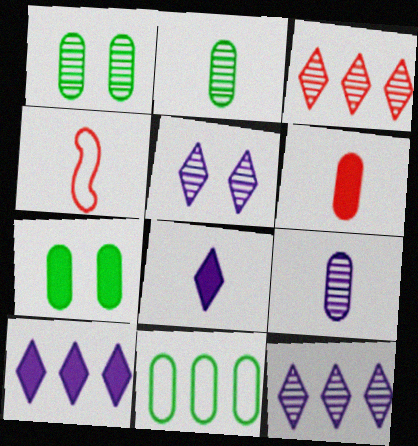[[1, 4, 10], 
[2, 4, 8], 
[2, 7, 11], 
[4, 7, 12]]